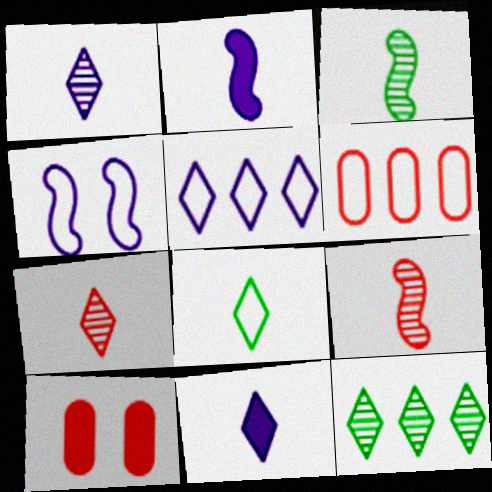[[3, 5, 10], 
[4, 6, 8], 
[7, 8, 11]]